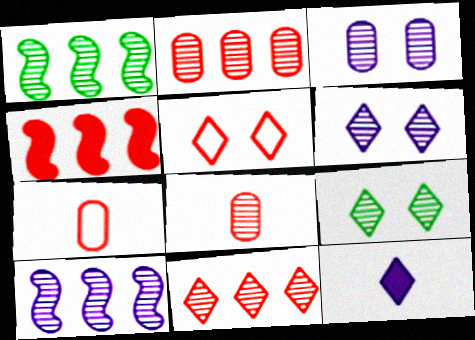[[1, 6, 8], 
[4, 5, 8], 
[8, 9, 10]]